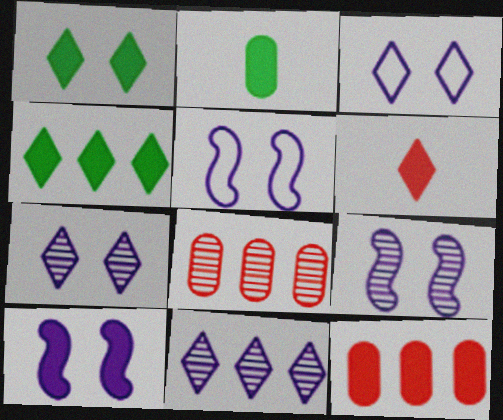[[5, 9, 10]]